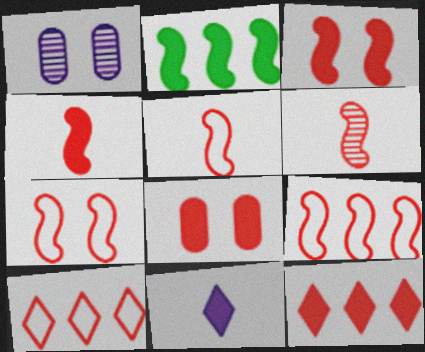[[2, 8, 11], 
[3, 6, 9], 
[4, 5, 6], 
[4, 8, 12], 
[5, 7, 9], 
[6, 8, 10]]